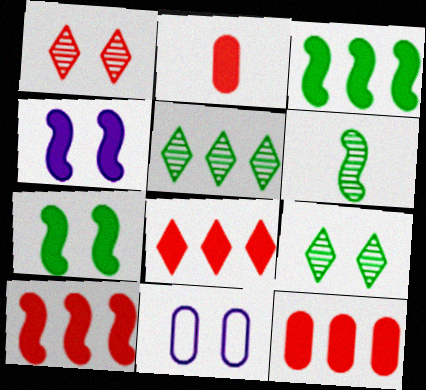[[1, 7, 11], 
[6, 8, 11], 
[8, 10, 12]]